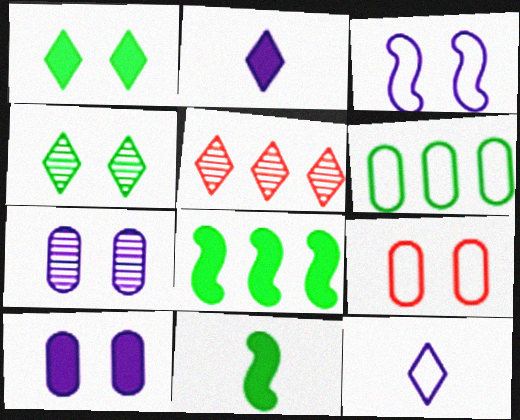[[1, 5, 12], 
[4, 6, 11]]